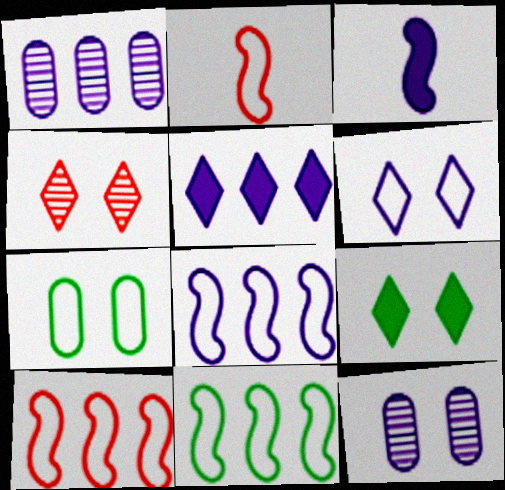[[1, 2, 9], 
[1, 3, 6], 
[1, 5, 8], 
[4, 6, 9], 
[8, 10, 11]]